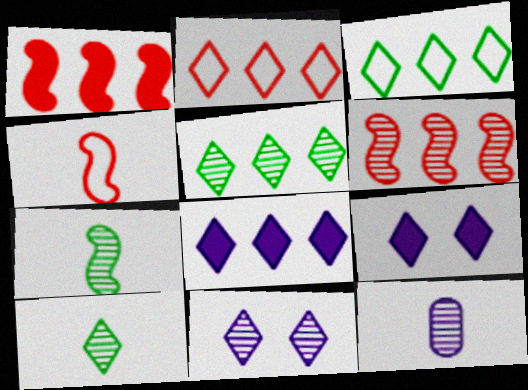[[2, 5, 8], 
[2, 9, 10]]